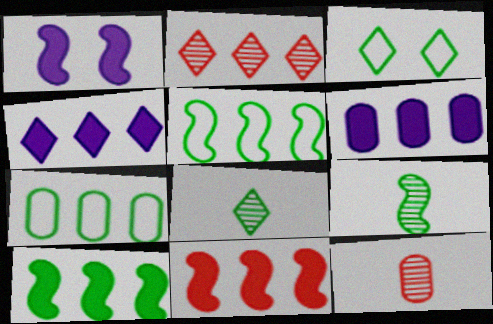[[2, 5, 6]]